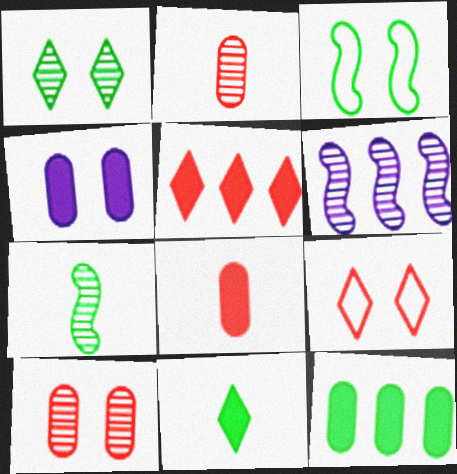[[1, 2, 6], 
[4, 8, 12]]